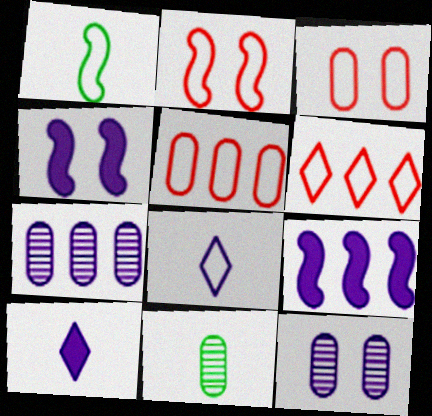[[4, 6, 11], 
[4, 7, 8], 
[8, 9, 12]]